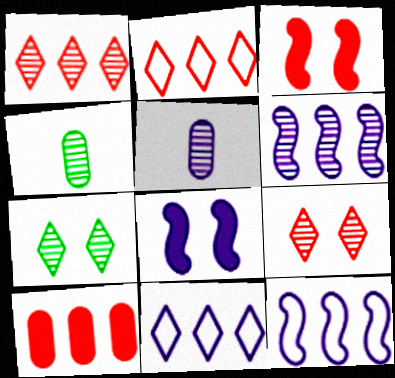[[2, 4, 8], 
[3, 4, 11], 
[4, 6, 9], 
[5, 8, 11]]